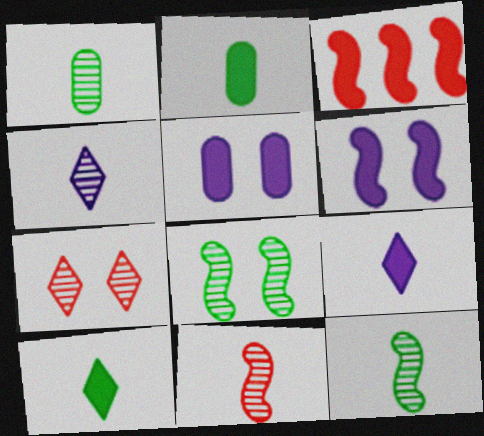[[1, 4, 11], 
[3, 5, 10]]